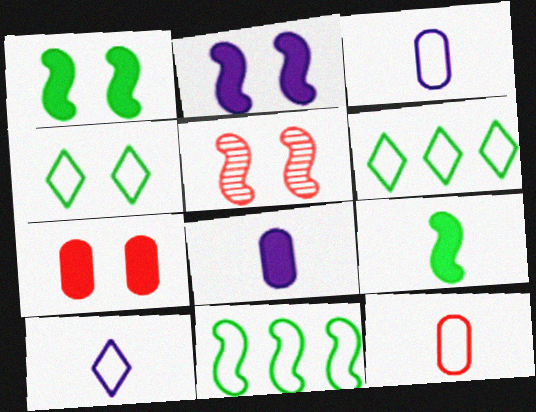[[5, 6, 8]]